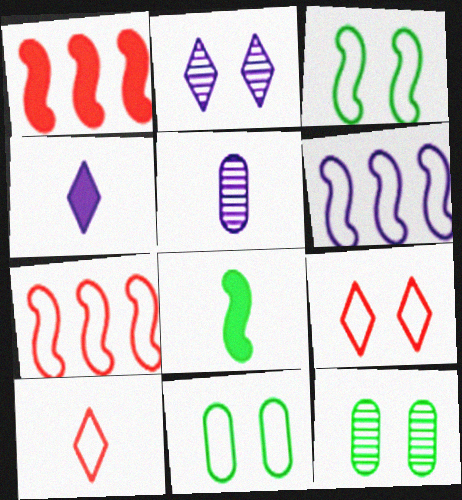[[4, 7, 12], 
[5, 8, 10], 
[6, 10, 11]]